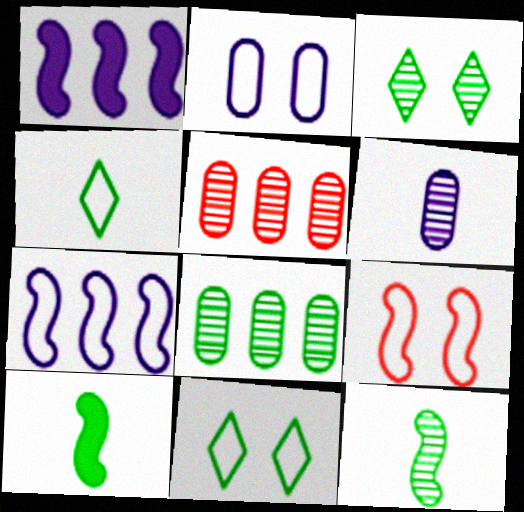[[1, 9, 12], 
[2, 9, 11], 
[3, 8, 12], 
[8, 10, 11]]